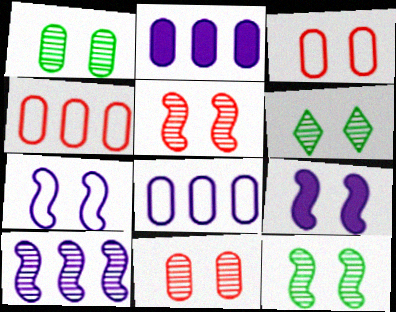[[1, 6, 12], 
[3, 6, 9]]